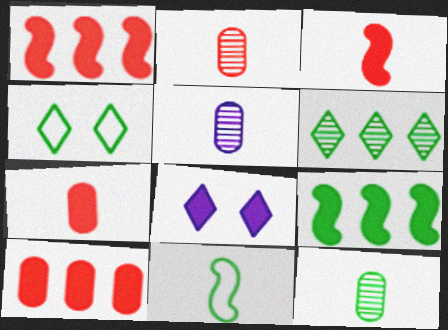[[1, 4, 5], 
[2, 5, 12], 
[4, 9, 12], 
[7, 8, 9]]